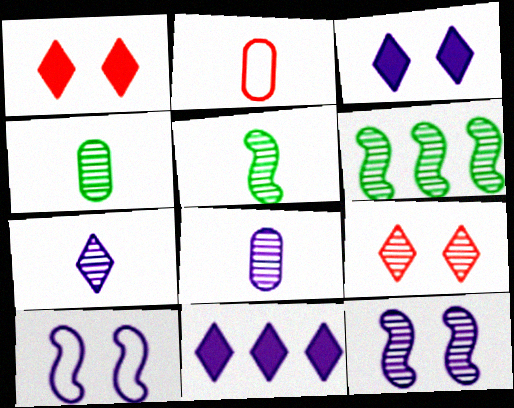[[2, 3, 6], 
[6, 8, 9], 
[8, 10, 11]]